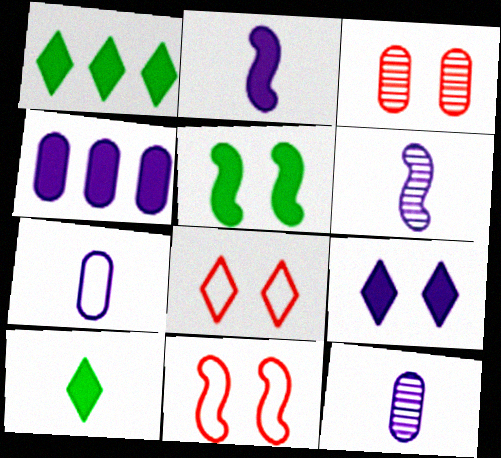[[1, 11, 12], 
[2, 4, 9]]